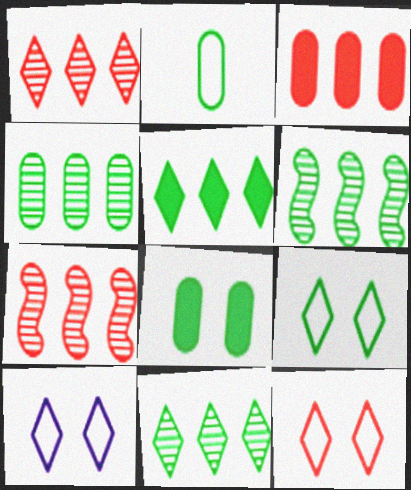[[2, 4, 8], 
[4, 6, 11], 
[9, 10, 12]]